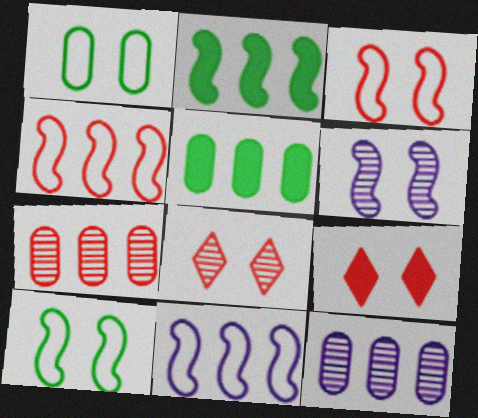[[1, 6, 9]]